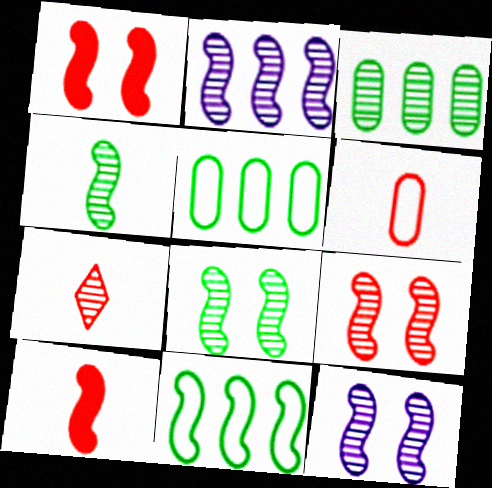[[2, 4, 9], 
[3, 7, 12], 
[6, 7, 10], 
[8, 9, 12], 
[10, 11, 12]]